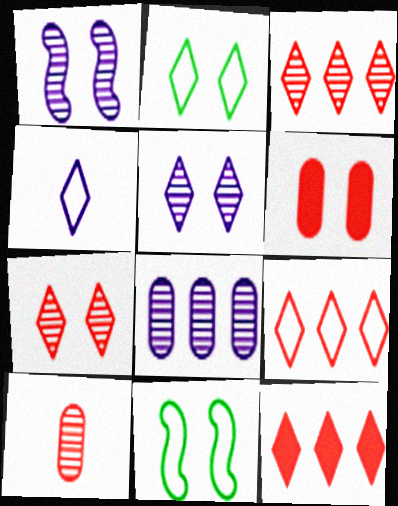[[1, 2, 6], 
[2, 4, 9], 
[3, 9, 12], 
[5, 6, 11]]